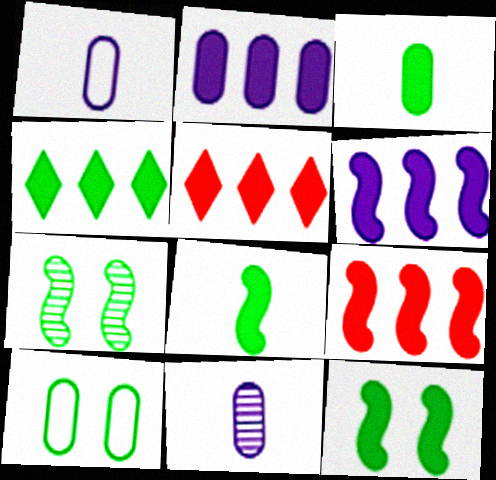[[1, 5, 7], 
[2, 4, 9], 
[3, 4, 12]]